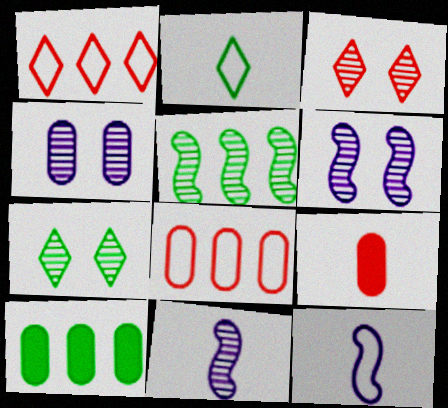[[2, 9, 11], 
[3, 10, 12]]